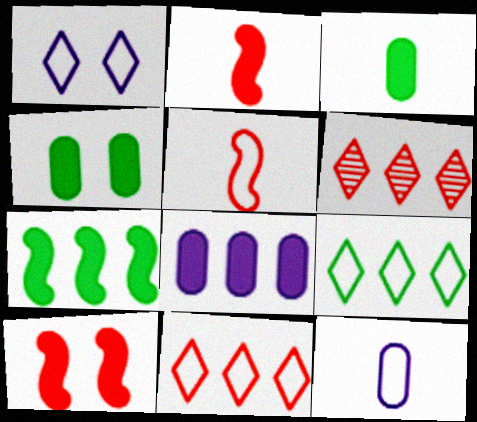[]